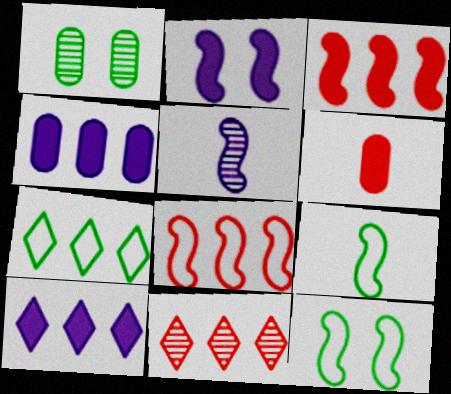[[1, 5, 11], 
[3, 5, 12], 
[7, 10, 11]]